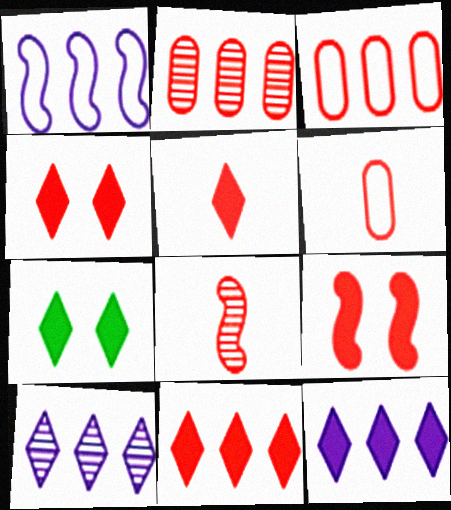[[3, 4, 8], 
[4, 5, 11], 
[5, 6, 8], 
[5, 7, 12]]